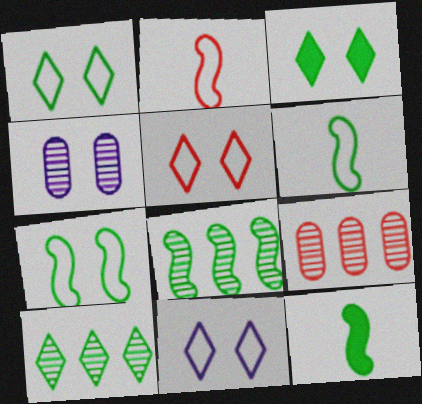[[1, 5, 11], 
[7, 8, 12], 
[9, 11, 12]]